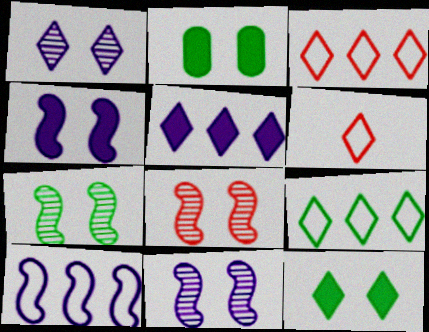[[7, 8, 11]]